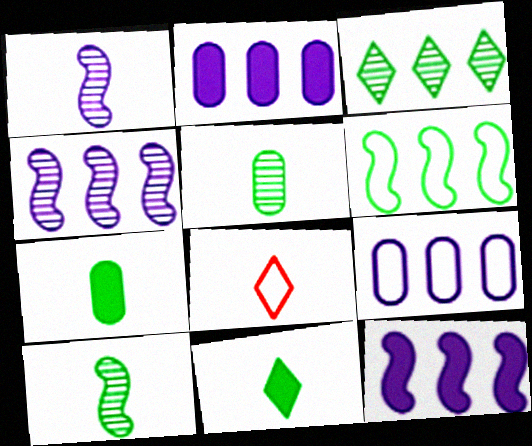[[1, 7, 8]]